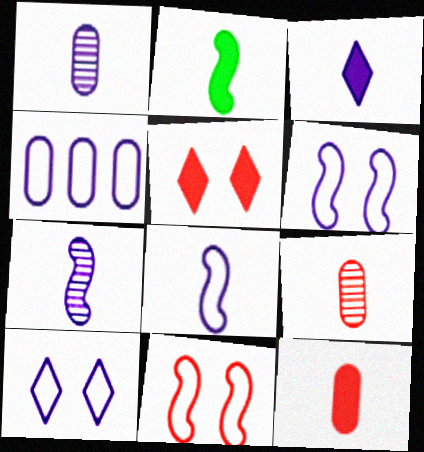[[1, 3, 8], 
[2, 3, 12], 
[4, 8, 10]]